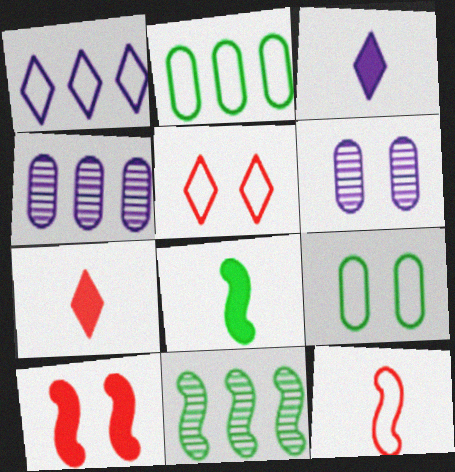[[1, 9, 12], 
[4, 5, 8]]